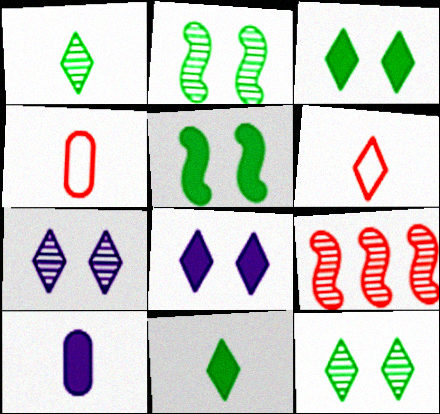[]